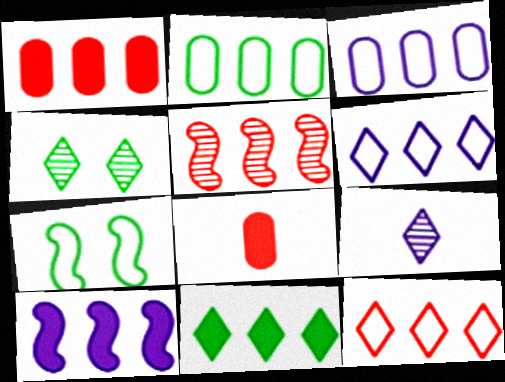[[1, 5, 12], 
[1, 7, 9], 
[1, 10, 11], 
[3, 5, 11]]